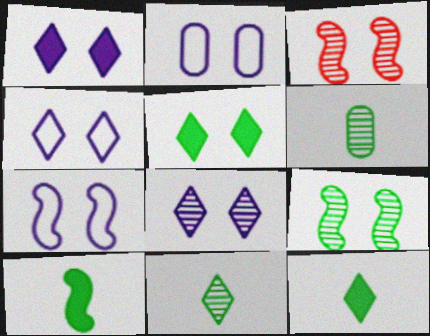[[1, 4, 8], 
[2, 3, 5], 
[2, 4, 7]]